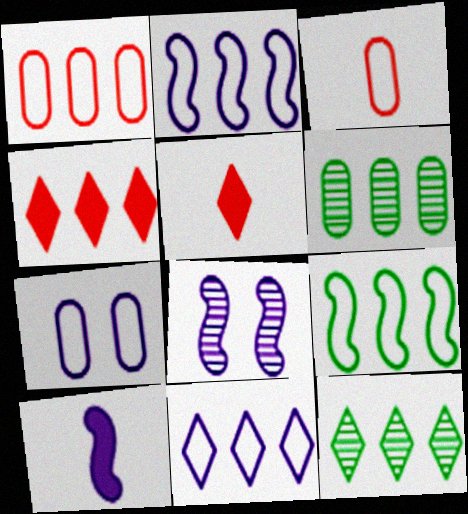[[1, 9, 11], 
[2, 4, 6], 
[2, 8, 10], 
[4, 11, 12]]